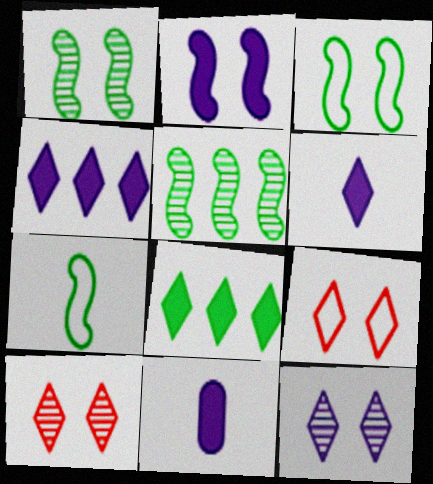[[2, 4, 11], 
[5, 9, 11]]